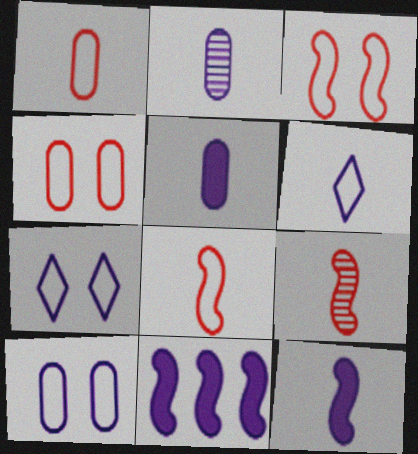[[2, 6, 12], 
[2, 7, 11]]